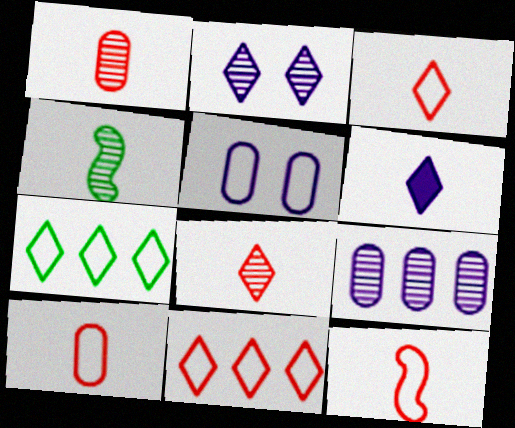[[3, 10, 12], 
[4, 6, 10], 
[5, 7, 12]]